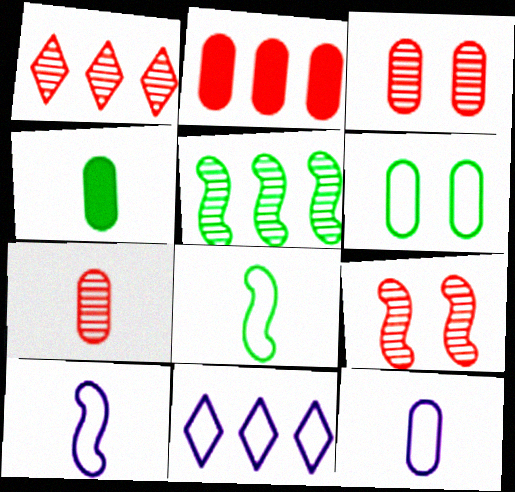[[1, 7, 9], 
[2, 5, 11], 
[4, 7, 12], 
[4, 9, 11]]